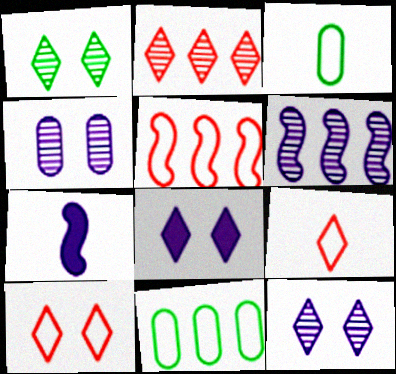[[1, 8, 10]]